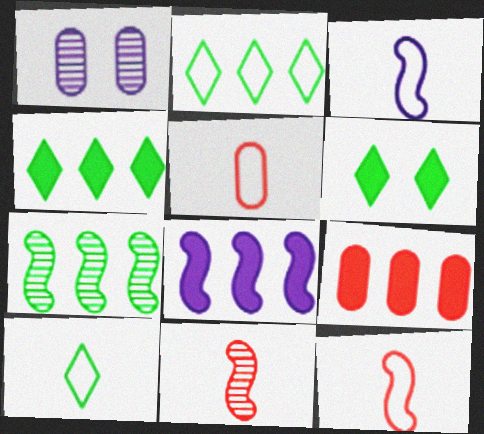[[1, 4, 12], 
[3, 5, 10], 
[4, 8, 9]]